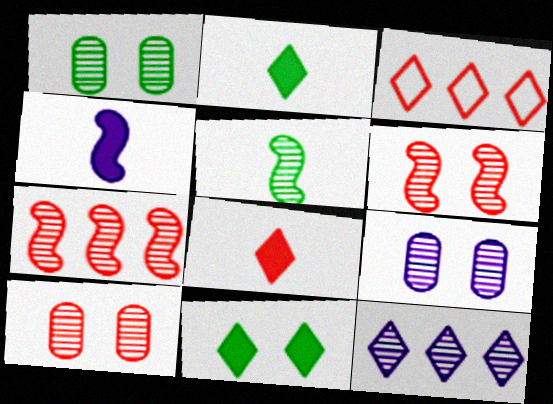[[1, 3, 4], 
[1, 9, 10], 
[5, 10, 12]]